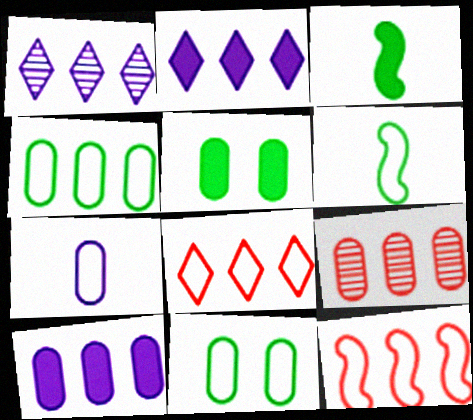[[4, 9, 10], 
[5, 7, 9]]